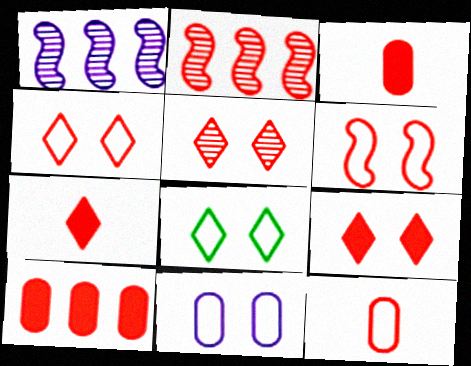[[1, 3, 8], 
[2, 3, 4], 
[2, 9, 12], 
[4, 5, 9], 
[6, 8, 11]]